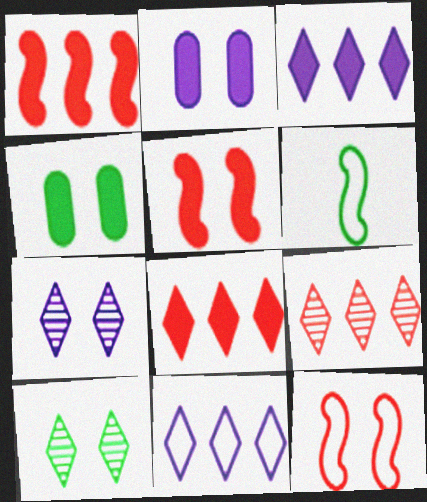[[2, 6, 9], 
[2, 10, 12], 
[4, 7, 12]]